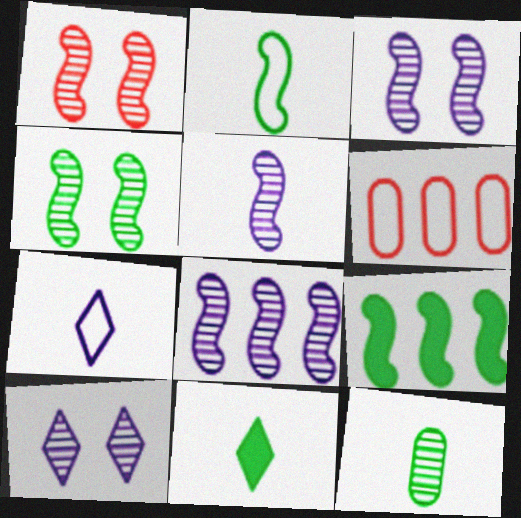[[1, 3, 4], 
[2, 4, 9], 
[2, 11, 12], 
[3, 5, 8], 
[3, 6, 11]]